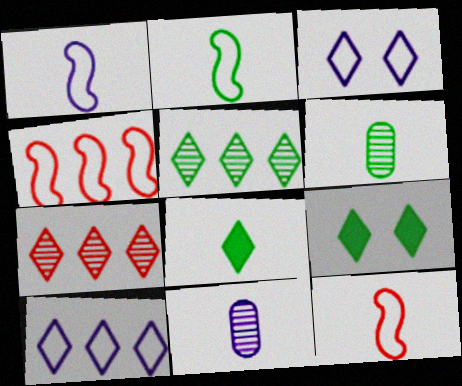[[1, 2, 12], 
[2, 6, 8], 
[3, 7, 8], 
[4, 9, 11], 
[8, 11, 12]]